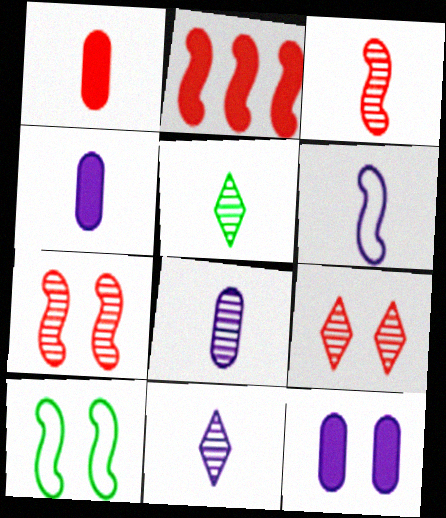[[1, 5, 6], 
[3, 5, 8], 
[4, 6, 11], 
[9, 10, 12]]